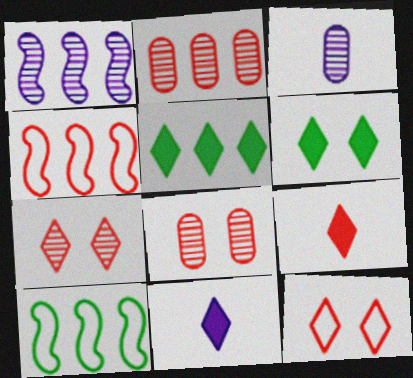[[3, 4, 6], 
[4, 8, 9], 
[8, 10, 11]]